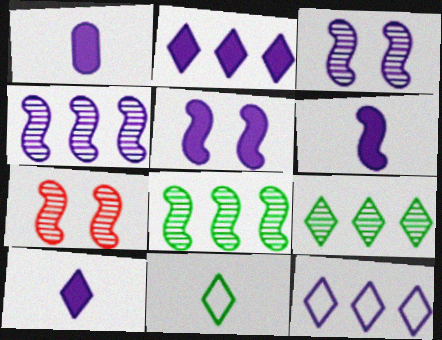[[1, 2, 5], 
[1, 3, 12], 
[1, 6, 10]]